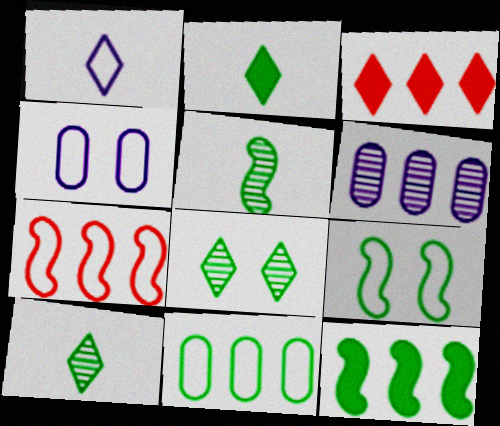[[1, 3, 8], 
[3, 4, 5], 
[5, 9, 12]]